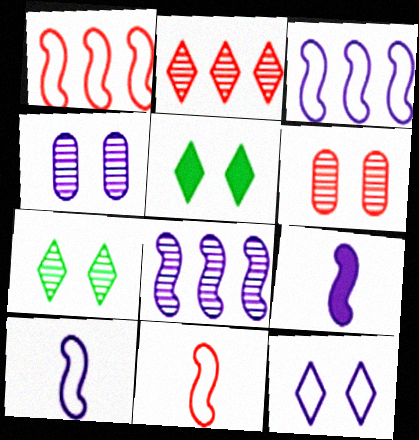[]